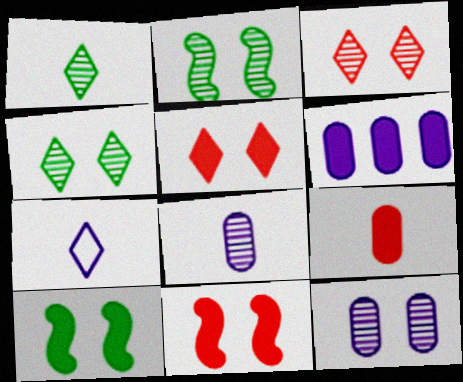[[2, 3, 12]]